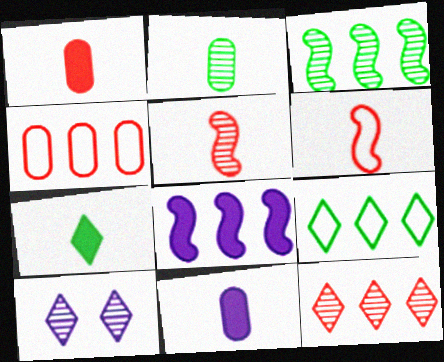[]